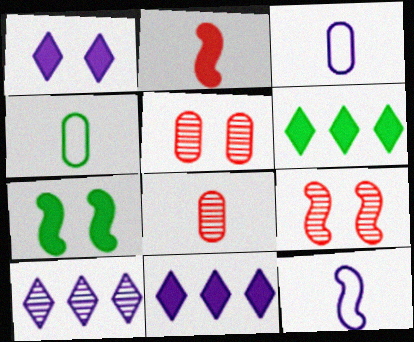[[3, 6, 9], 
[4, 9, 11], 
[5, 6, 12]]